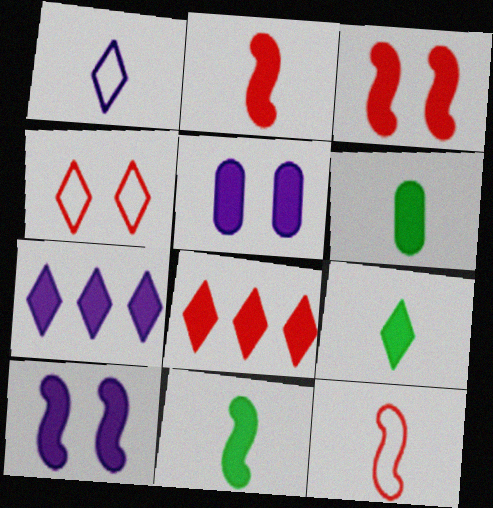[[3, 6, 7], 
[5, 8, 11], 
[6, 8, 10], 
[6, 9, 11]]